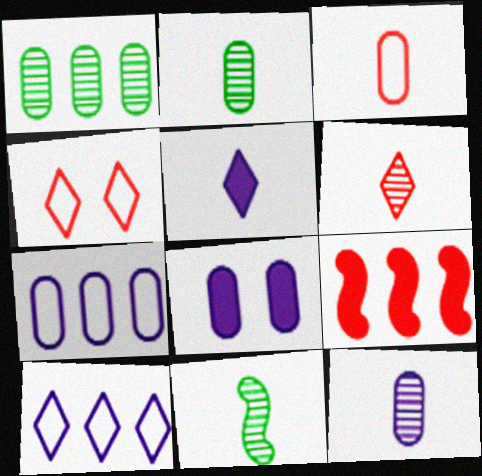[[1, 3, 8], 
[1, 9, 10], 
[3, 5, 11], 
[6, 11, 12], 
[7, 8, 12]]